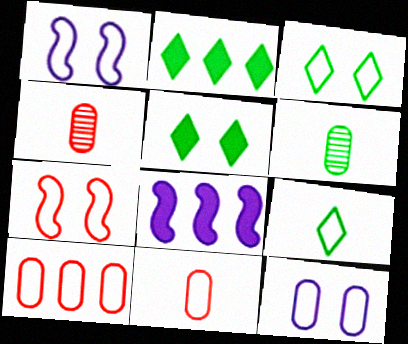[[1, 2, 4], 
[1, 9, 10], 
[3, 4, 8], 
[3, 7, 12]]